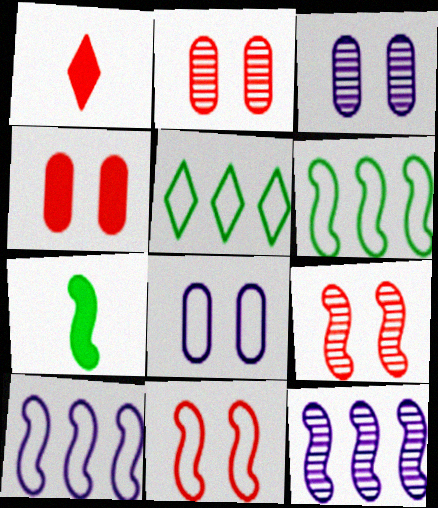[[1, 3, 6], 
[7, 9, 10], 
[7, 11, 12]]